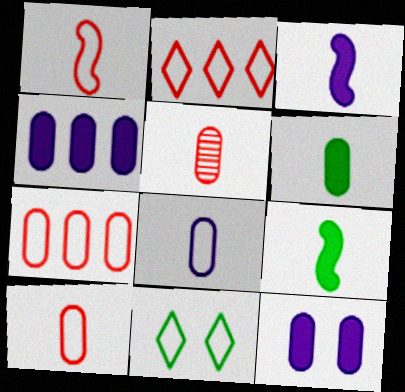[[5, 6, 8]]